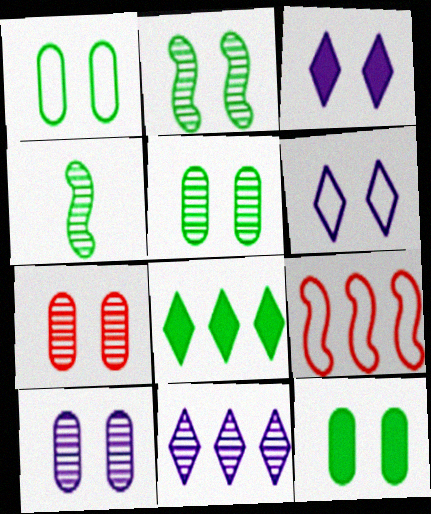[[1, 4, 8], 
[1, 5, 12], 
[4, 7, 11], 
[5, 7, 10]]